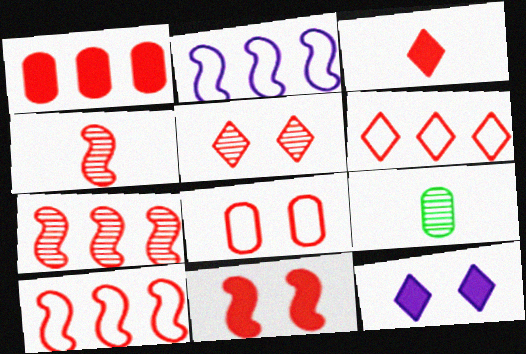[[1, 3, 11], 
[1, 6, 7], 
[3, 5, 6], 
[3, 7, 8], 
[4, 10, 11], 
[5, 8, 11], 
[9, 10, 12]]